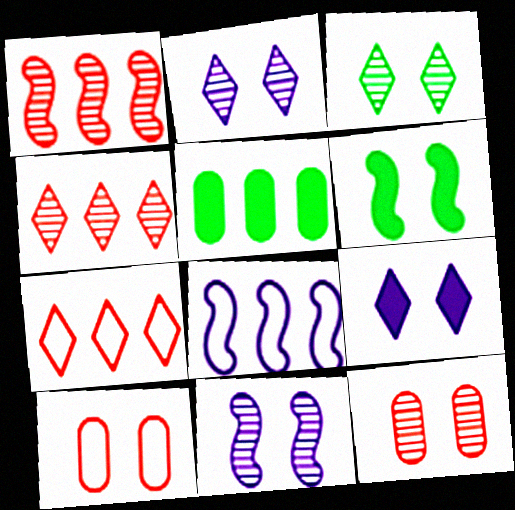[[2, 6, 10], 
[3, 11, 12], 
[4, 5, 8]]